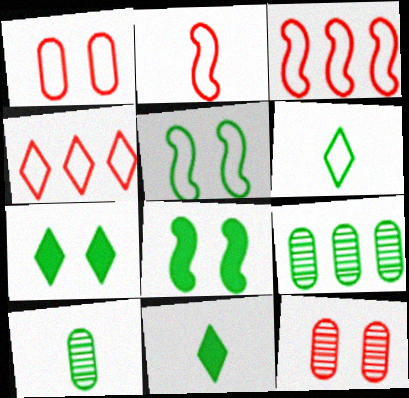[[1, 2, 4], 
[5, 9, 11], 
[6, 8, 9]]